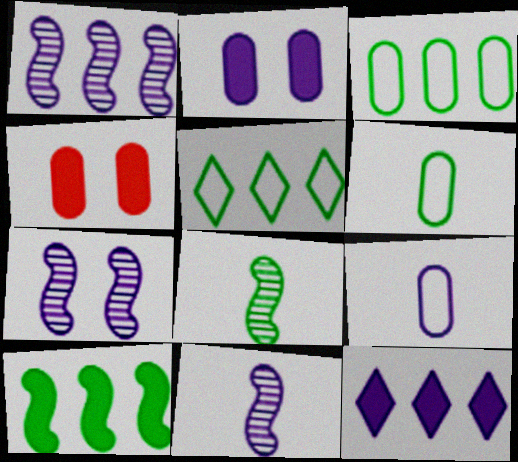[[1, 7, 11], 
[4, 5, 11], 
[7, 9, 12]]